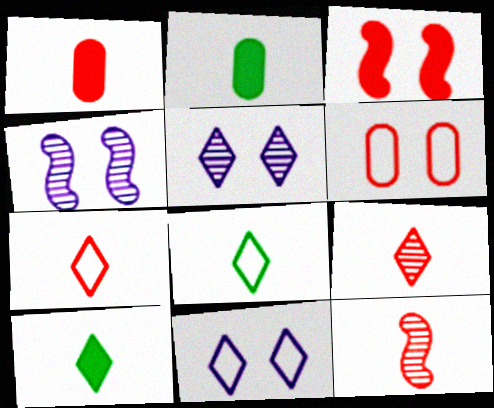[[1, 7, 12]]